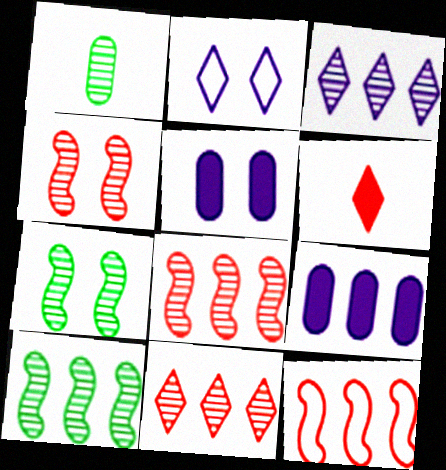[[1, 3, 4]]